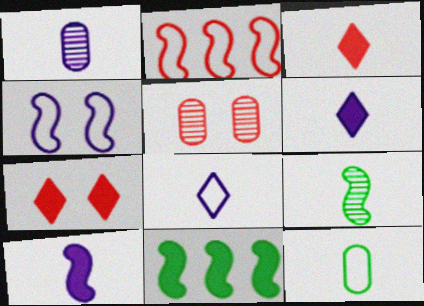[[1, 8, 10], 
[2, 3, 5], 
[5, 8, 11]]